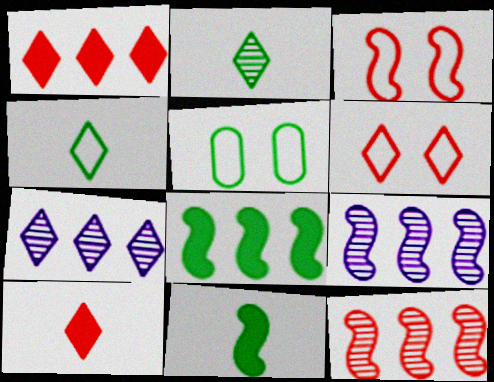[[2, 5, 8], 
[3, 9, 11], 
[5, 9, 10]]